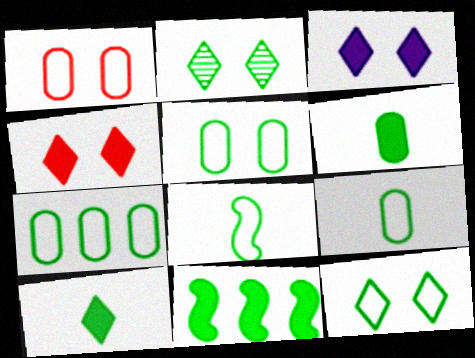[[2, 9, 11], 
[5, 7, 9], 
[7, 8, 12]]